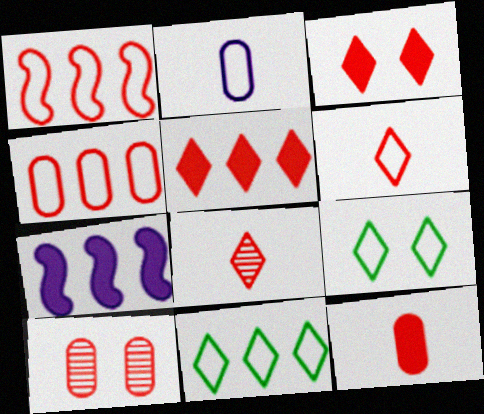[[1, 2, 9], 
[4, 10, 12]]